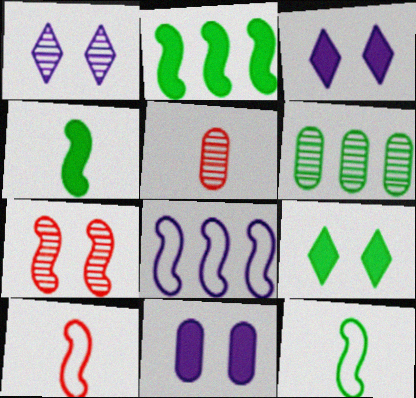[[3, 6, 10], 
[4, 7, 8], 
[5, 8, 9], 
[6, 9, 12]]